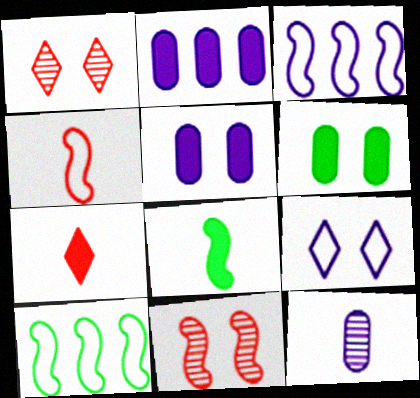[[3, 8, 11], 
[6, 9, 11]]